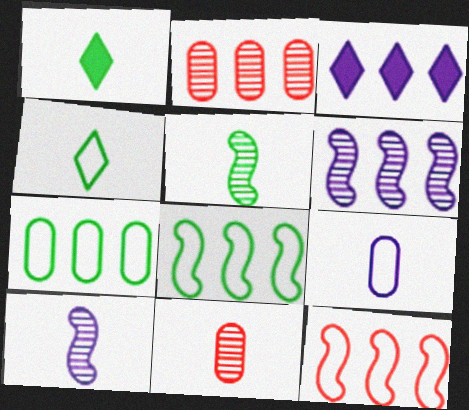[[2, 3, 8]]